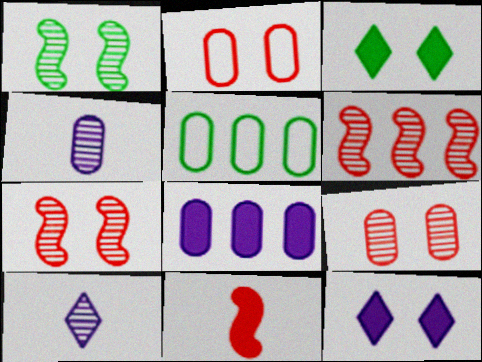[[1, 2, 12], 
[3, 8, 11]]